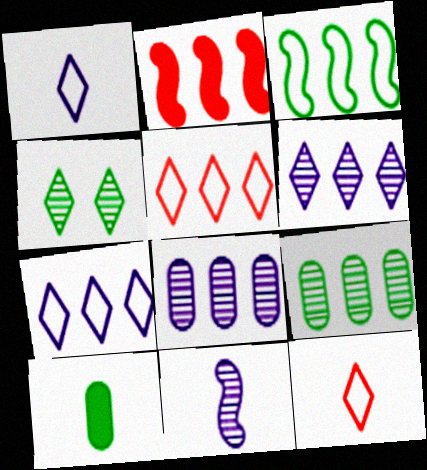[[2, 7, 9], 
[3, 4, 10], 
[10, 11, 12]]